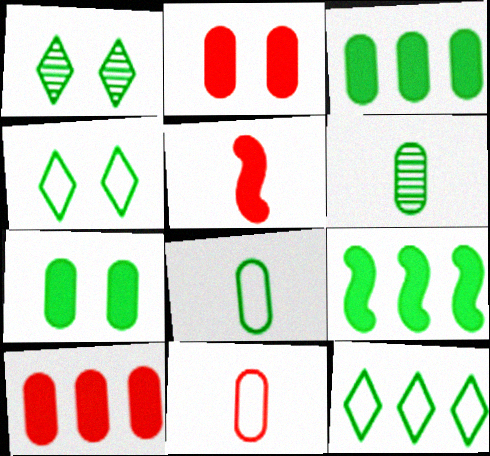[[1, 8, 9], 
[4, 6, 9]]